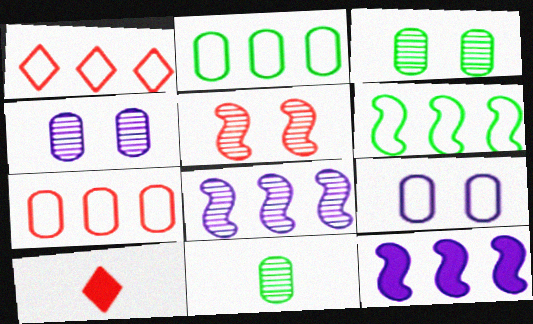[[4, 6, 10], 
[5, 7, 10]]